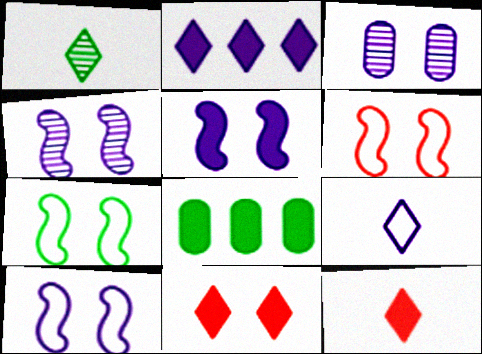[[1, 7, 8], 
[1, 9, 12], 
[3, 7, 11], 
[4, 5, 10], 
[5, 8, 12], 
[6, 7, 10]]